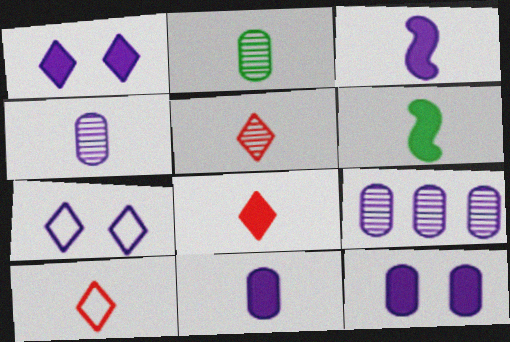[[2, 3, 10], 
[3, 7, 9], 
[4, 6, 10], 
[5, 8, 10], 
[6, 8, 11]]